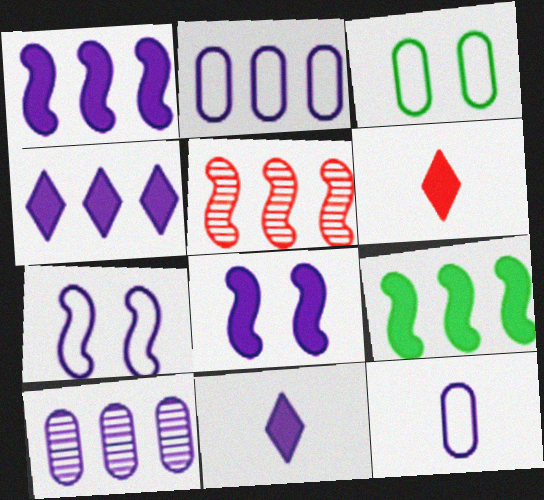[[3, 5, 11], 
[7, 10, 11]]